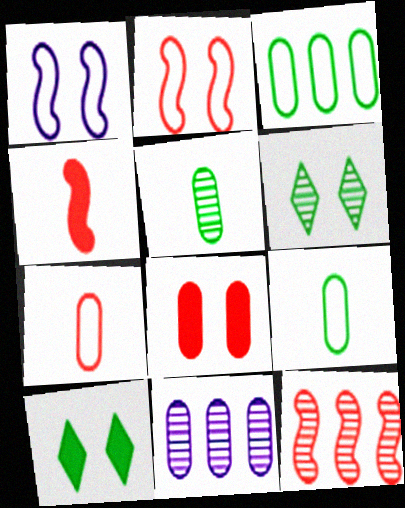[[1, 6, 8], 
[2, 4, 12], 
[8, 9, 11]]